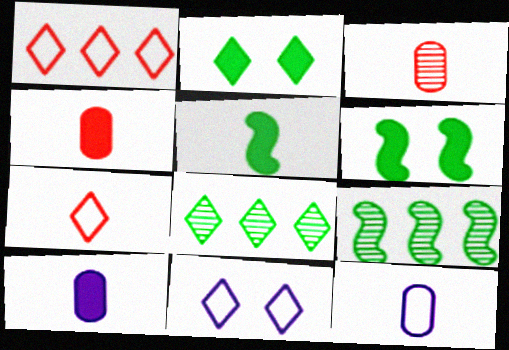[[4, 9, 11]]